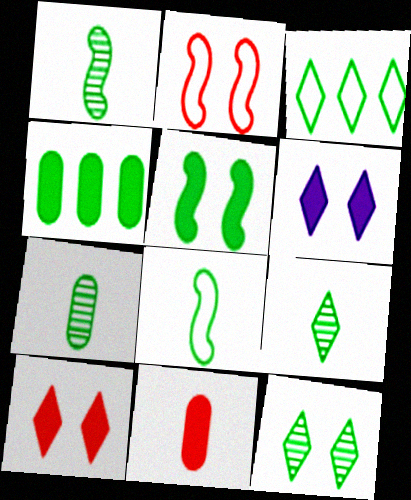[[1, 7, 9], 
[3, 5, 7], 
[4, 8, 12]]